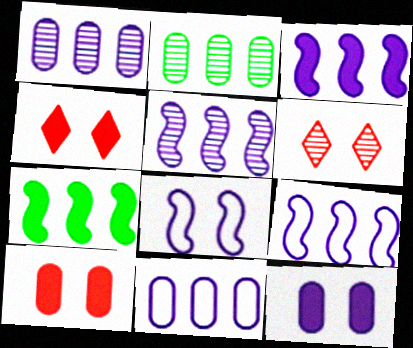[[3, 5, 9]]